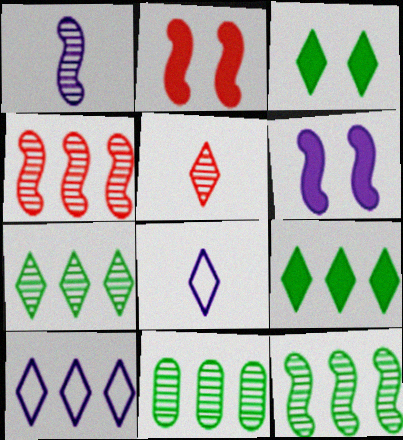[[2, 8, 11], 
[3, 5, 10], 
[7, 11, 12]]